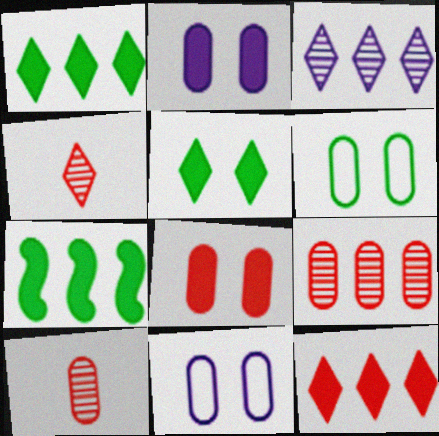[[4, 7, 11]]